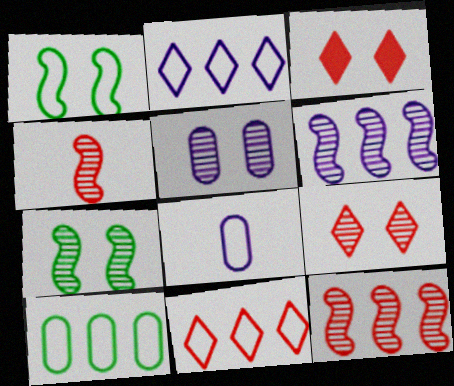[[1, 3, 5], 
[1, 8, 11], 
[4, 6, 7], 
[5, 7, 9]]